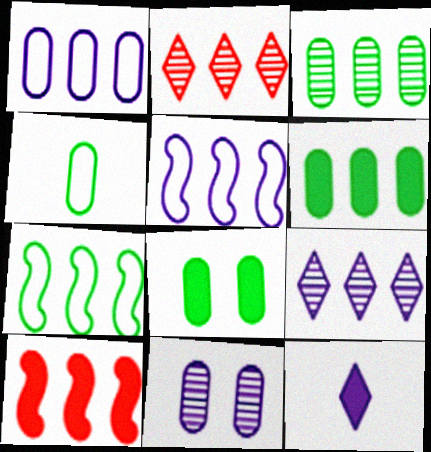[[2, 5, 6], 
[3, 4, 8], 
[5, 11, 12], 
[8, 10, 12]]